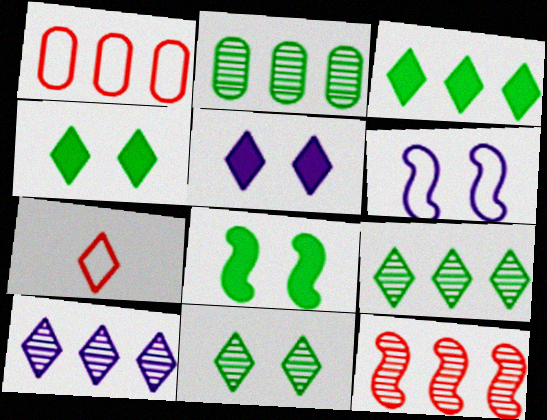[[2, 10, 12], 
[4, 7, 10], 
[5, 7, 9]]